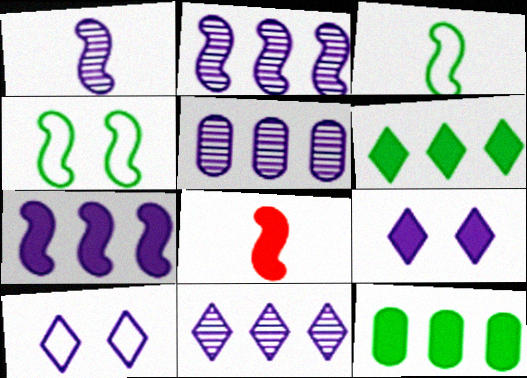[[1, 3, 8], 
[2, 4, 8], 
[2, 5, 11], 
[8, 9, 12]]